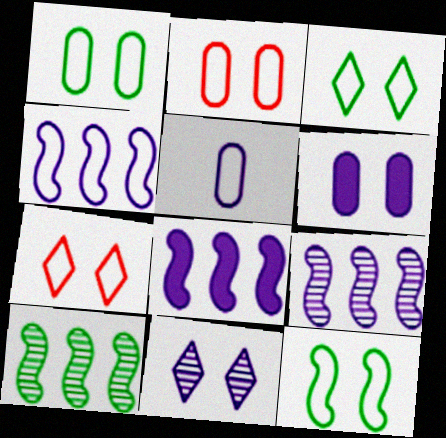[[1, 3, 12], 
[4, 8, 9], 
[5, 8, 11]]